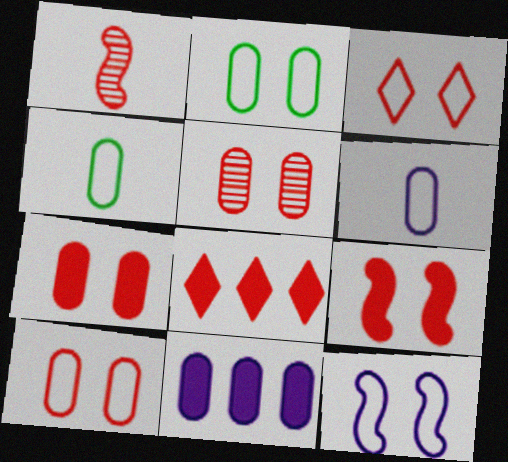[[1, 8, 10], 
[2, 3, 12], 
[3, 5, 9], 
[4, 5, 11], 
[5, 7, 10]]